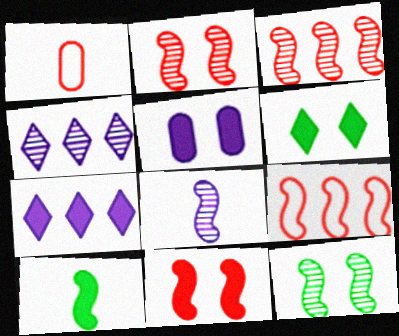[[1, 7, 12], 
[3, 8, 12], 
[5, 6, 11]]